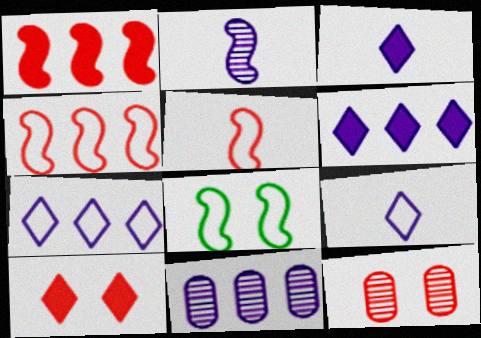[[1, 2, 8]]